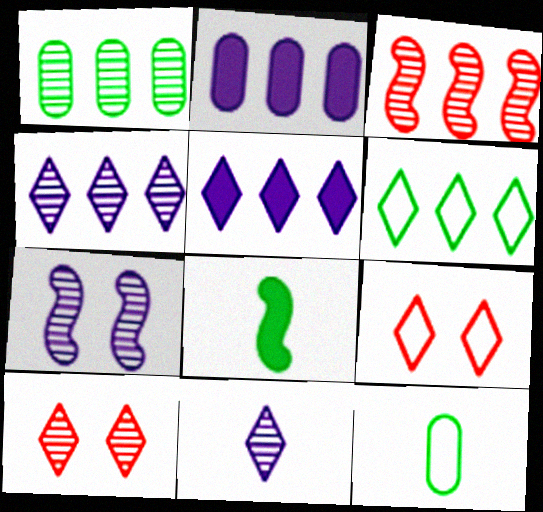[[1, 3, 4], 
[2, 3, 6]]